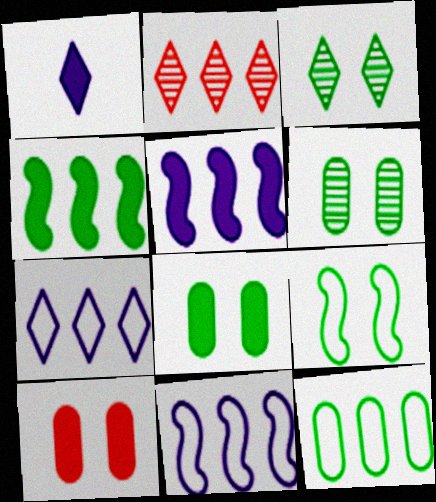[[1, 4, 10], 
[2, 5, 12], 
[3, 8, 9]]